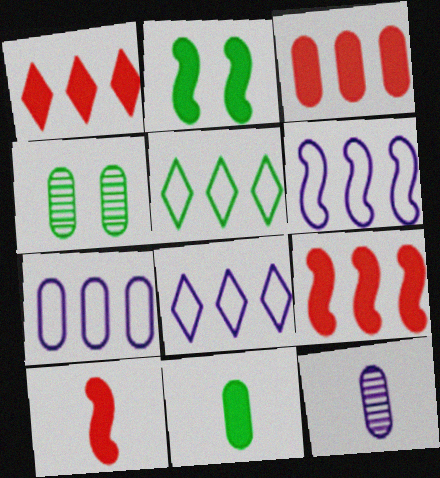[[1, 3, 9], 
[4, 8, 10], 
[6, 7, 8]]